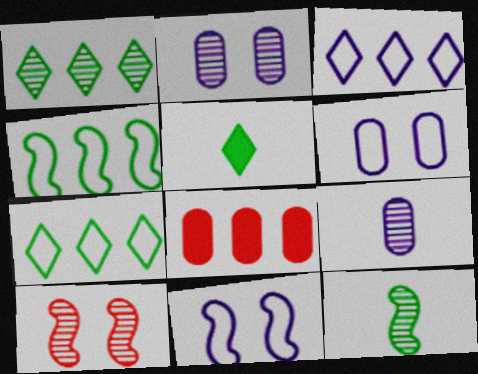[[1, 9, 10]]